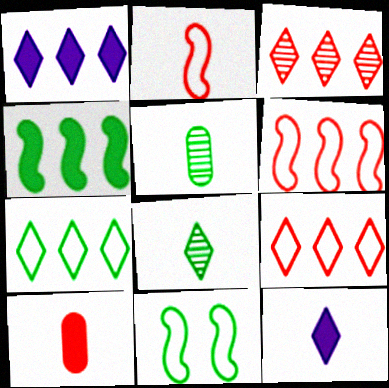[[1, 3, 7], 
[2, 5, 12]]